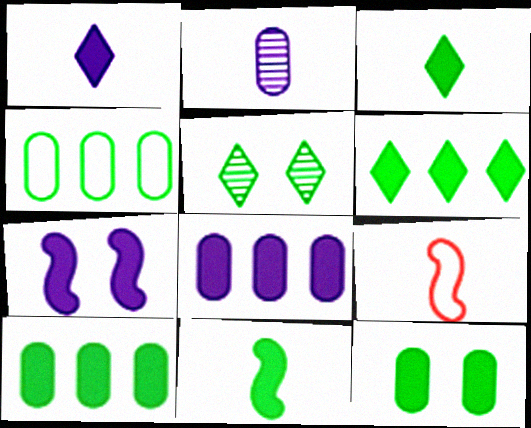[[1, 7, 8], 
[2, 3, 9], 
[4, 5, 11], 
[5, 8, 9], 
[6, 11, 12]]